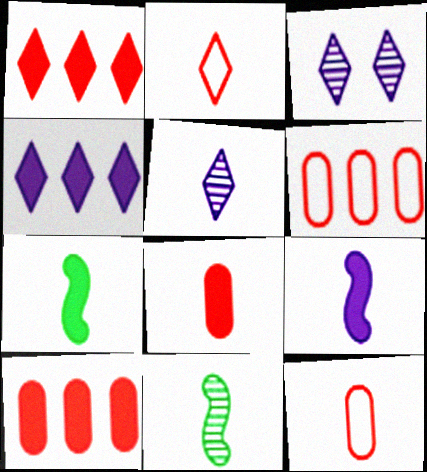[[3, 6, 7], 
[5, 7, 12]]